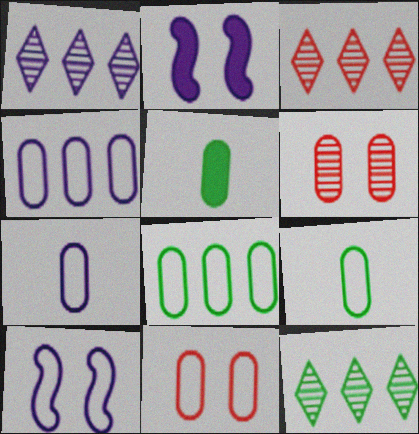[[1, 2, 7], 
[1, 3, 12], 
[2, 3, 9], 
[3, 5, 10], 
[4, 5, 6], 
[4, 9, 11], 
[7, 8, 11]]